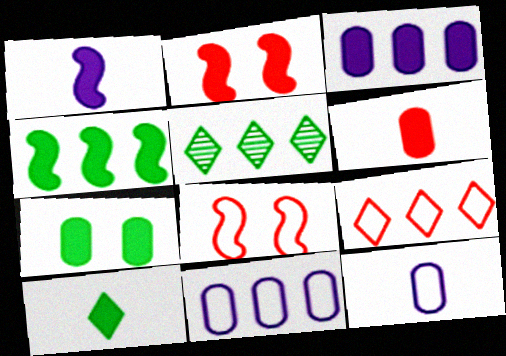[[1, 2, 4], 
[1, 6, 10], 
[2, 3, 10], 
[2, 5, 12], 
[3, 6, 7], 
[4, 7, 10]]